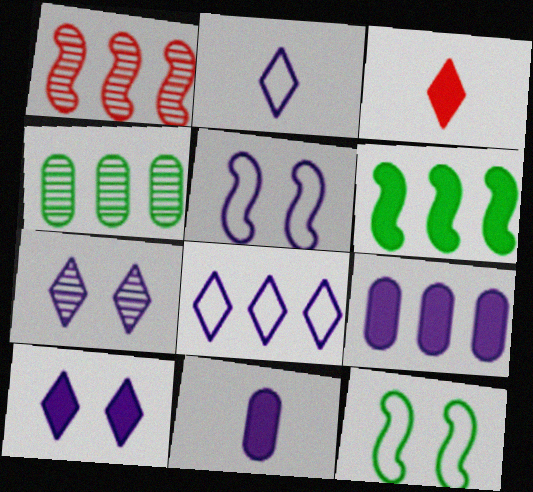[[3, 4, 5]]